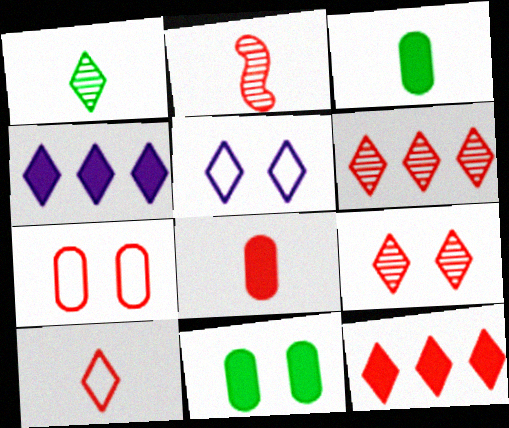[[1, 5, 12], 
[2, 7, 12], 
[2, 8, 10], 
[9, 10, 12]]